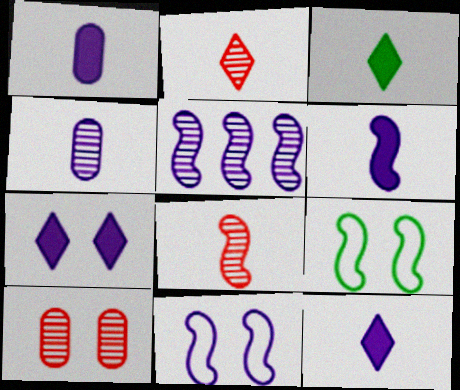[[1, 6, 12], 
[5, 6, 11], 
[7, 9, 10]]